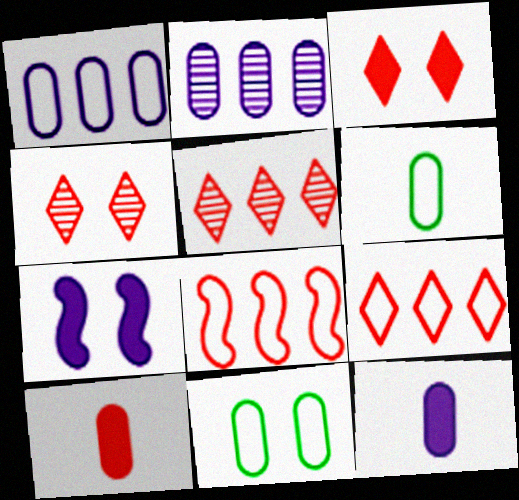[[2, 10, 11], 
[4, 7, 11], 
[4, 8, 10], 
[5, 6, 7]]